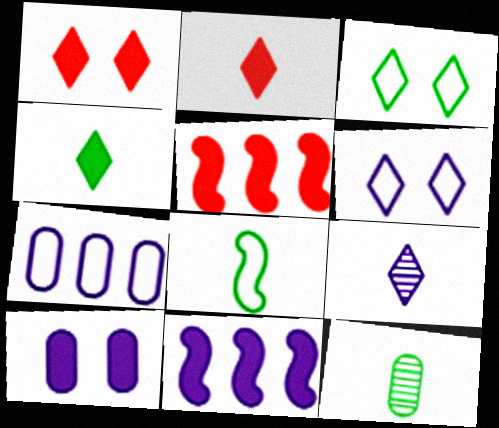[[4, 5, 10], 
[4, 8, 12], 
[5, 6, 12]]